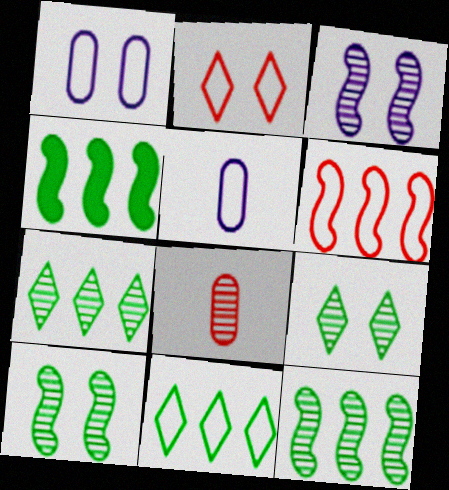[[3, 7, 8]]